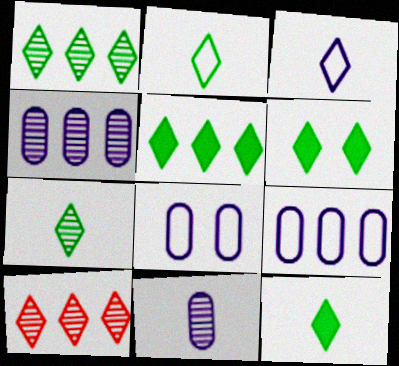[[1, 2, 6], 
[2, 7, 12], 
[3, 6, 10], 
[5, 6, 12]]